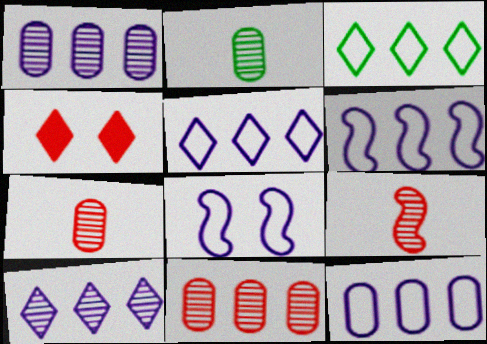[[2, 4, 6], 
[5, 6, 12]]